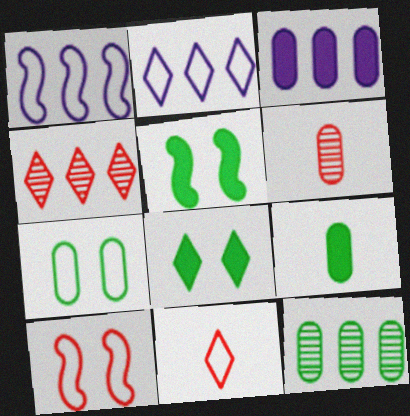[[1, 6, 8], 
[1, 7, 11], 
[2, 5, 6], 
[3, 6, 7], 
[7, 9, 12]]